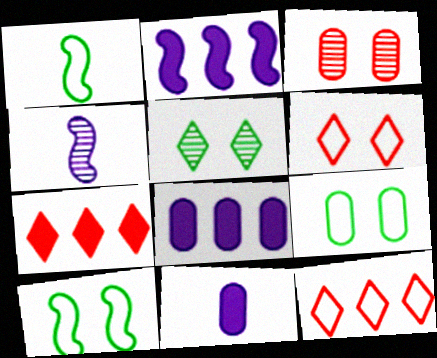[[4, 7, 9]]